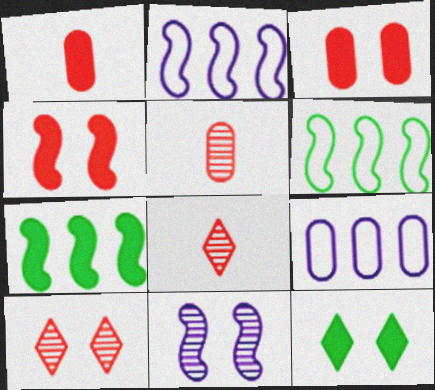[[2, 5, 12]]